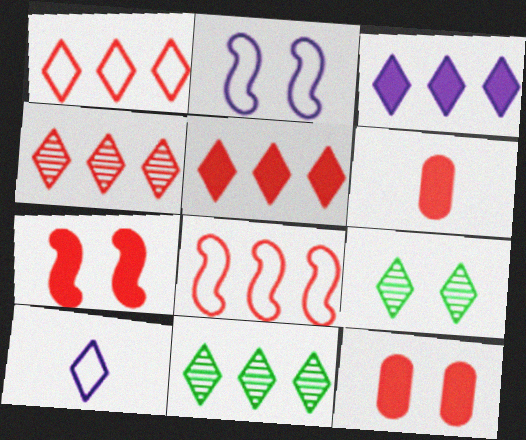[[1, 3, 11], 
[1, 4, 5], 
[2, 6, 11], 
[2, 9, 12], 
[5, 6, 7], 
[5, 9, 10]]